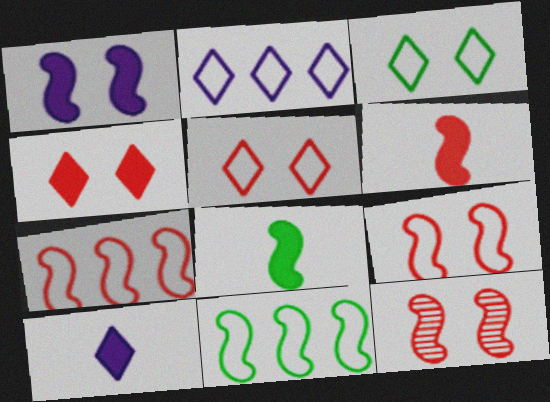[[6, 7, 12]]